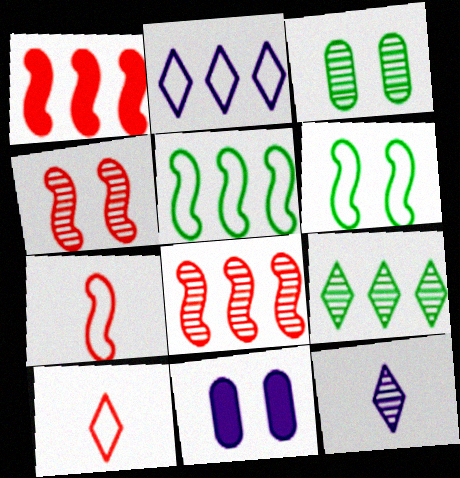[[1, 4, 7], 
[3, 8, 12], 
[7, 9, 11]]